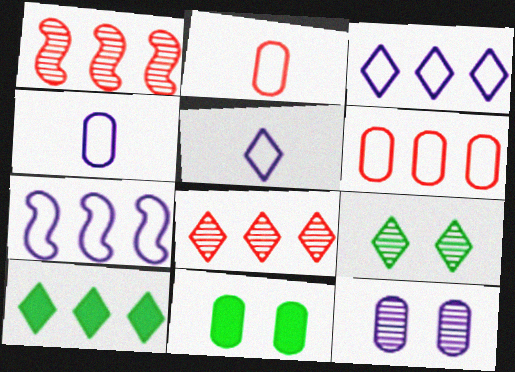[[1, 5, 11], 
[3, 8, 10]]